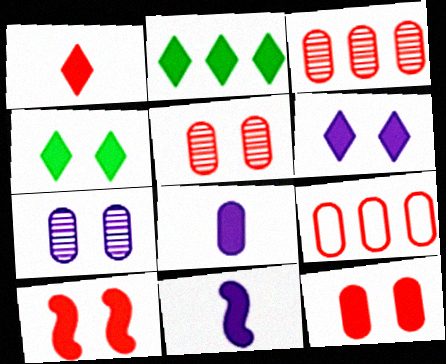[[1, 2, 6], 
[2, 8, 10], 
[2, 11, 12]]